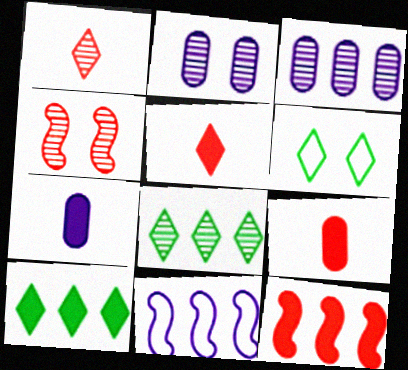[]